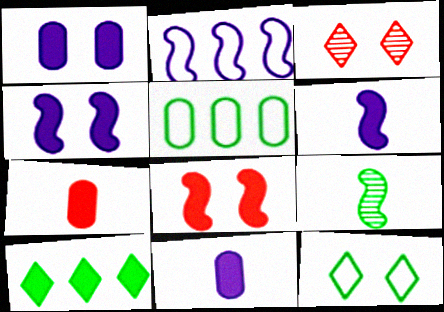[[2, 8, 9], 
[3, 5, 6], 
[4, 7, 10], 
[8, 10, 11]]